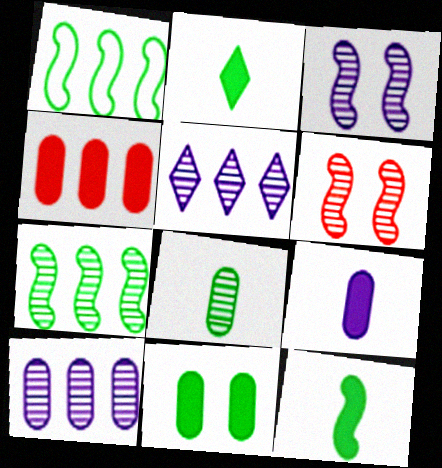[[1, 4, 5], 
[4, 9, 11], 
[5, 6, 8]]